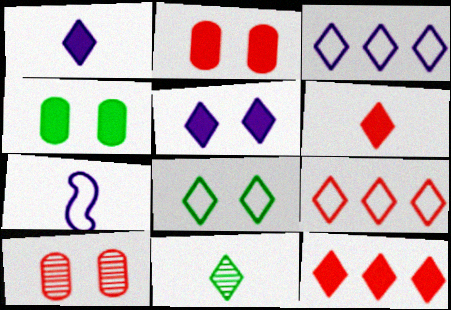[[5, 9, 11]]